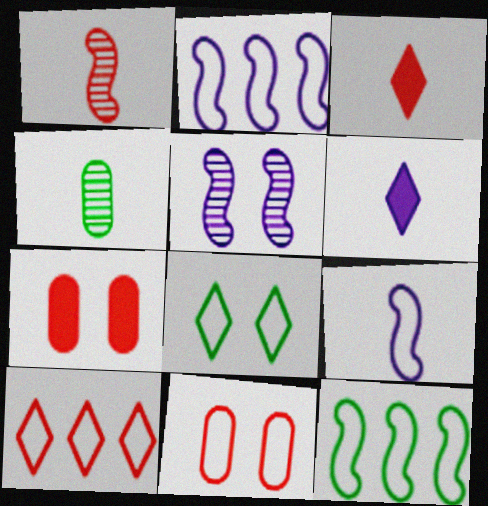[[1, 7, 10], 
[3, 4, 9], 
[5, 7, 8]]